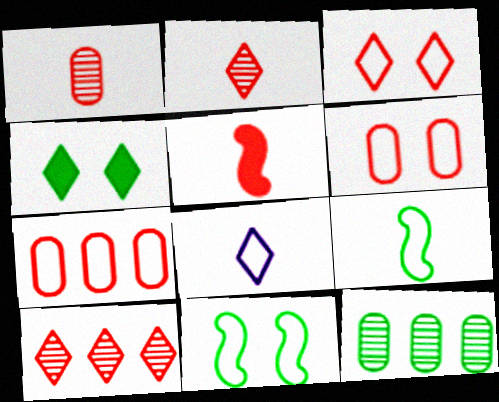[[4, 8, 10], 
[4, 9, 12], 
[5, 6, 10], 
[7, 8, 11]]